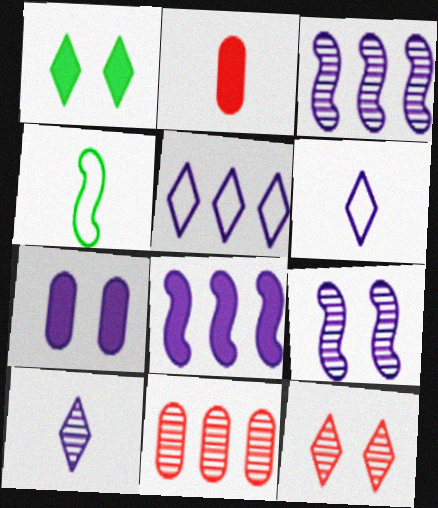[[1, 2, 8], 
[2, 4, 10], 
[3, 6, 7]]